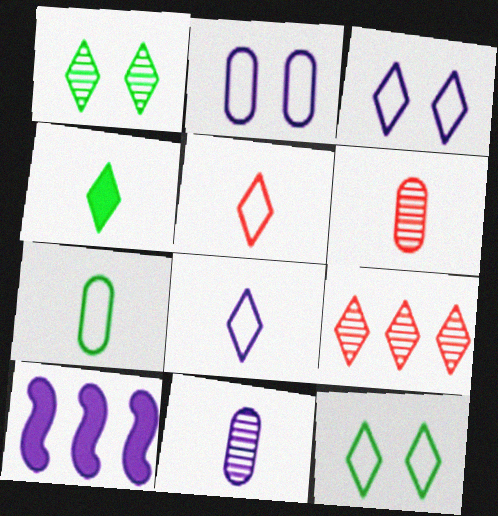[[3, 4, 9], 
[3, 10, 11], 
[6, 10, 12]]